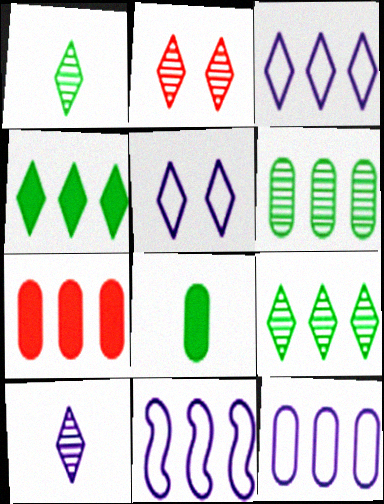[[2, 8, 11], 
[2, 9, 10], 
[3, 11, 12], 
[6, 7, 12], 
[7, 9, 11]]